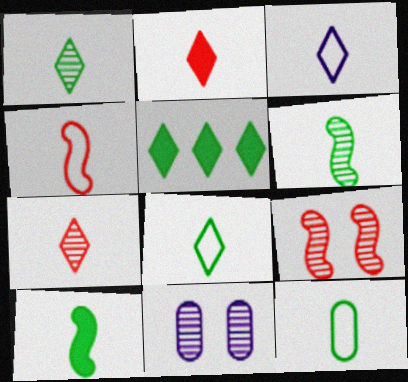[[1, 2, 3], 
[1, 10, 12], 
[3, 4, 12], 
[4, 5, 11]]